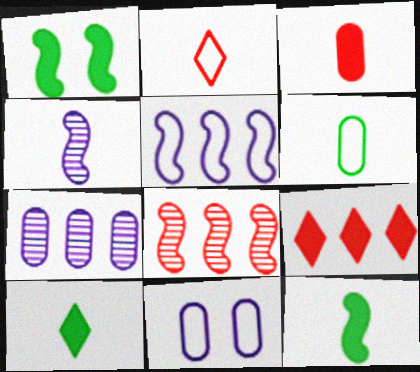[[1, 2, 7], 
[8, 10, 11]]